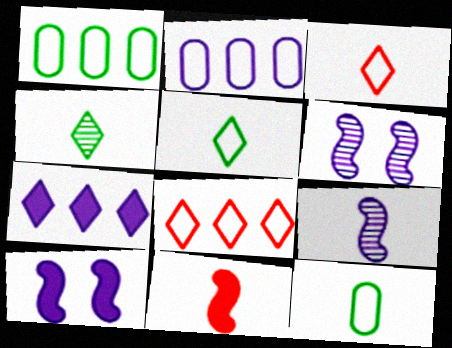[]